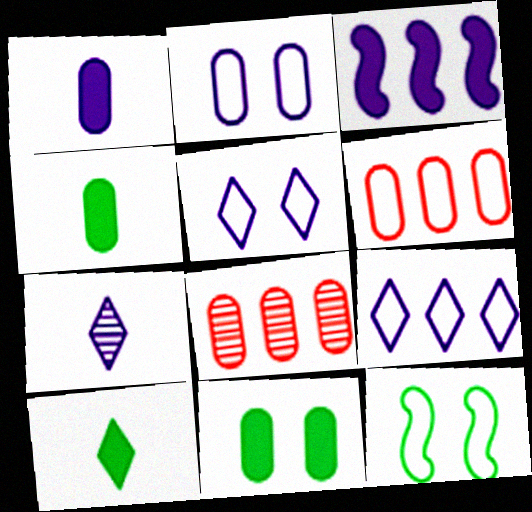[[2, 3, 7], 
[2, 4, 8]]